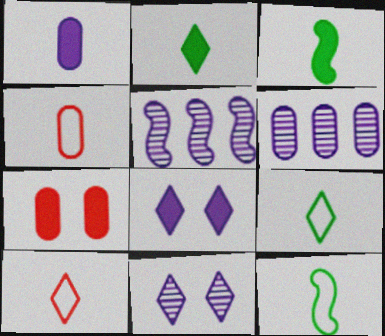[[5, 7, 9]]